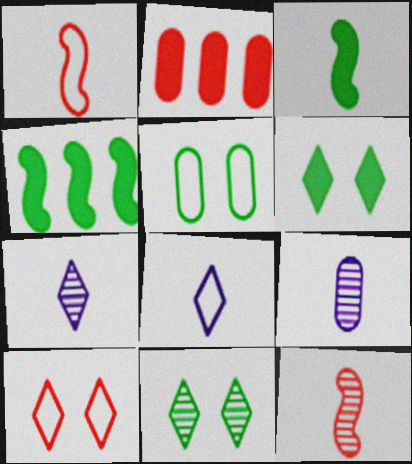[[2, 5, 9], 
[2, 10, 12], 
[4, 9, 10]]